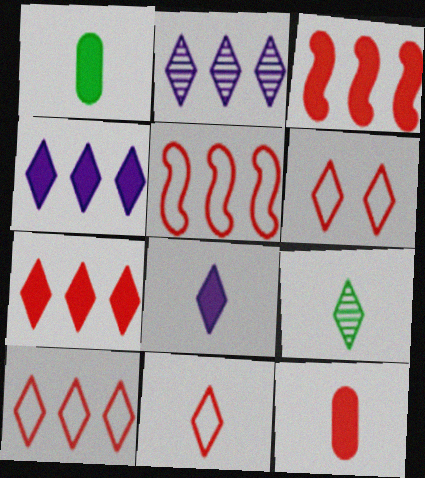[[4, 6, 9], 
[6, 10, 11], 
[8, 9, 11]]